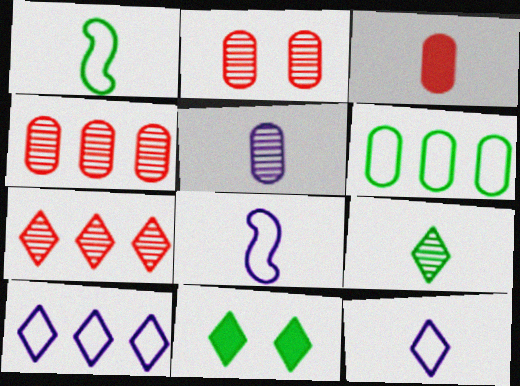[[3, 8, 9], 
[4, 8, 11], 
[7, 11, 12]]